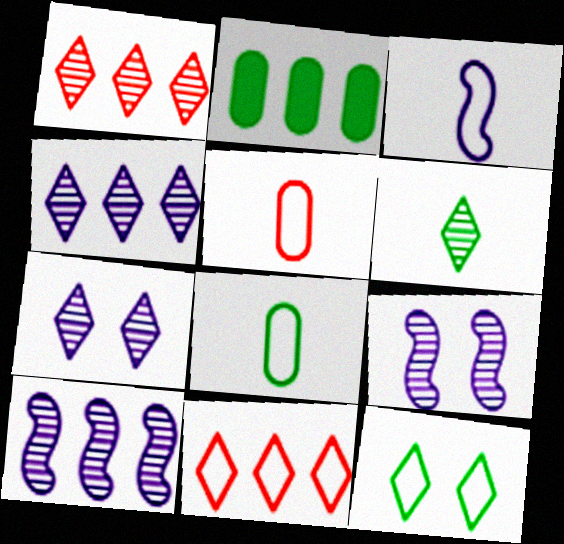[[1, 6, 7], 
[2, 10, 11]]